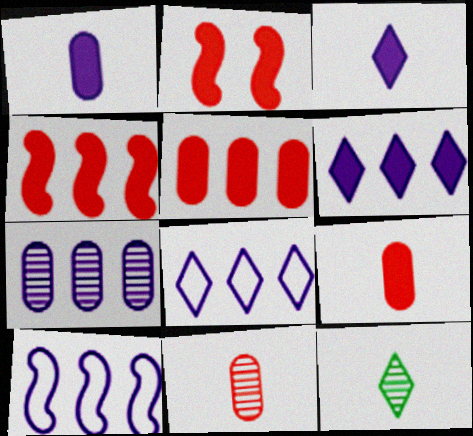[[6, 7, 10]]